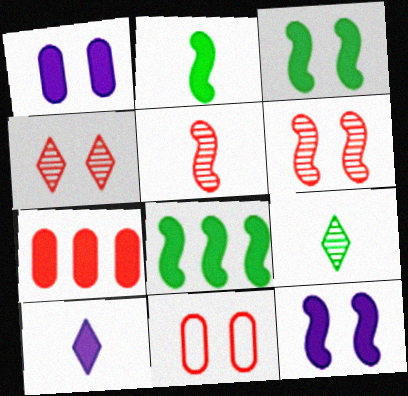[[2, 3, 8], 
[3, 7, 10]]